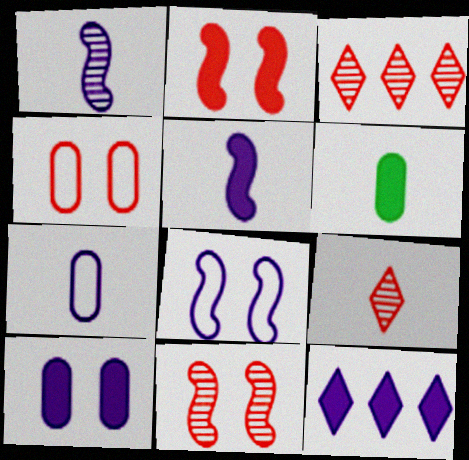[[2, 6, 12], 
[3, 6, 8], 
[5, 10, 12]]